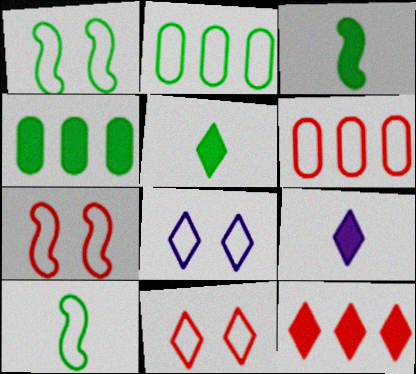[[6, 8, 10]]